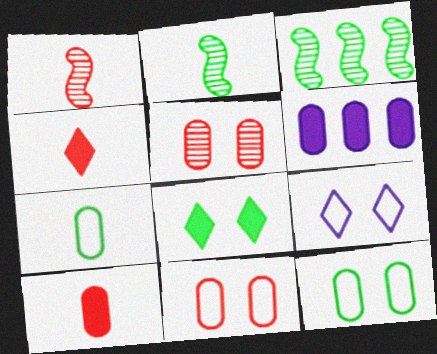[[3, 7, 8], 
[3, 9, 10], 
[5, 6, 7]]